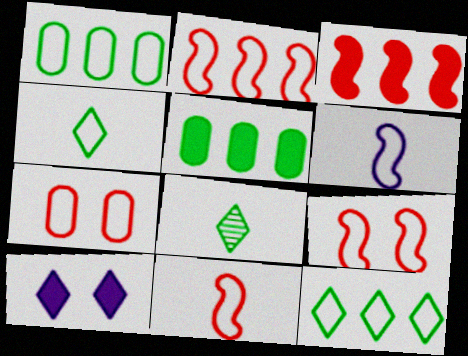[[2, 9, 11], 
[6, 7, 12]]